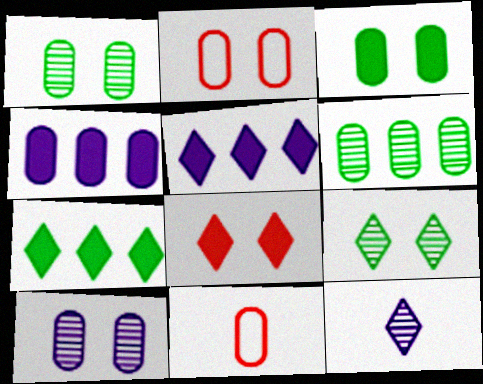[[1, 4, 11], 
[2, 3, 10]]